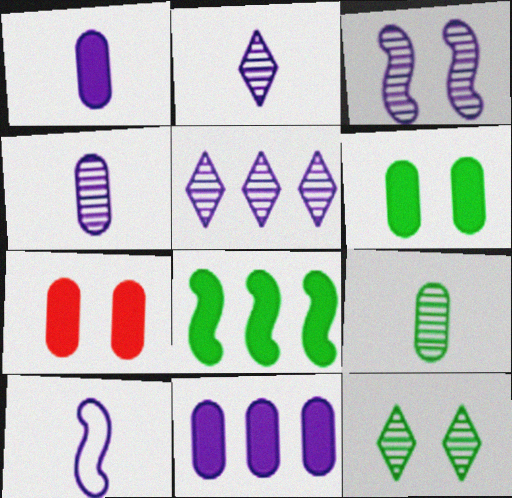[[1, 2, 10], 
[3, 4, 5]]